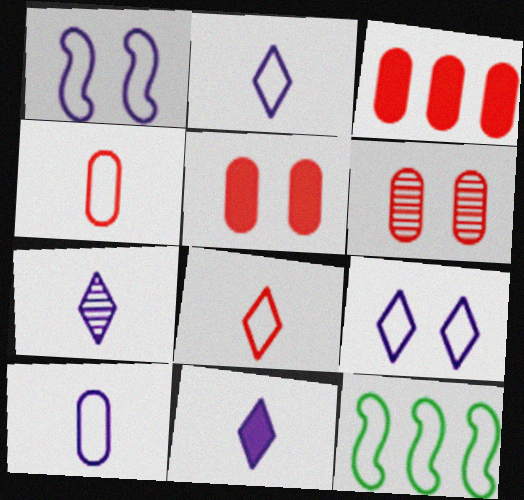[[2, 7, 11], 
[3, 4, 6], 
[4, 9, 12], 
[5, 7, 12], 
[6, 11, 12]]